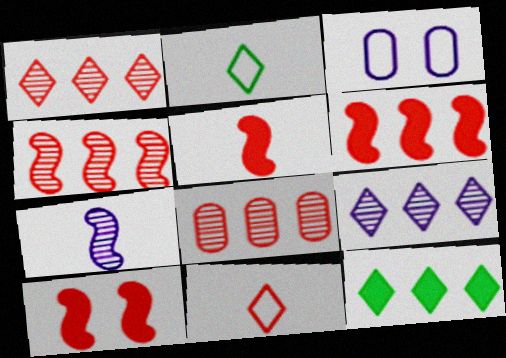[[1, 4, 8], 
[5, 6, 10], 
[8, 10, 11]]